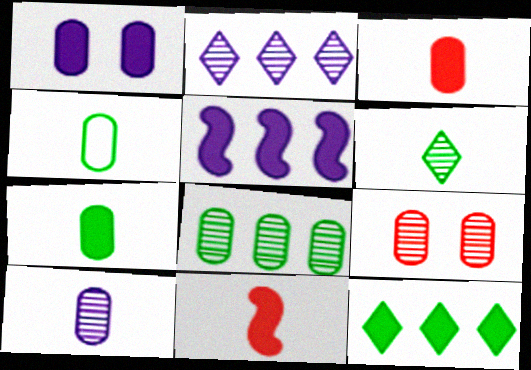[[1, 11, 12], 
[3, 4, 10], 
[8, 9, 10]]